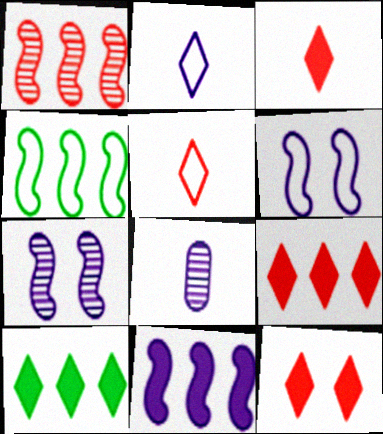[[1, 4, 11], 
[3, 9, 12], 
[4, 8, 12]]